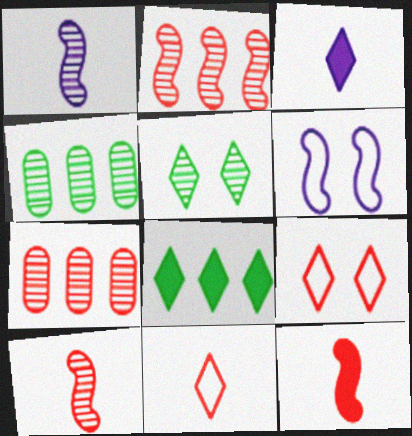[[1, 5, 7], 
[7, 9, 12]]